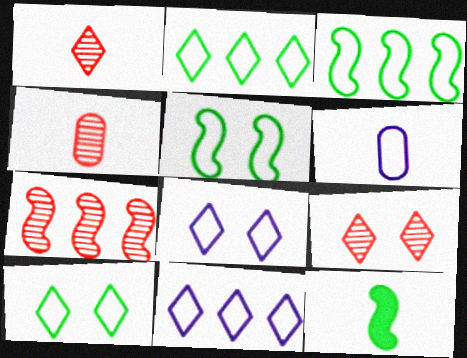[[1, 6, 12], 
[4, 7, 9]]